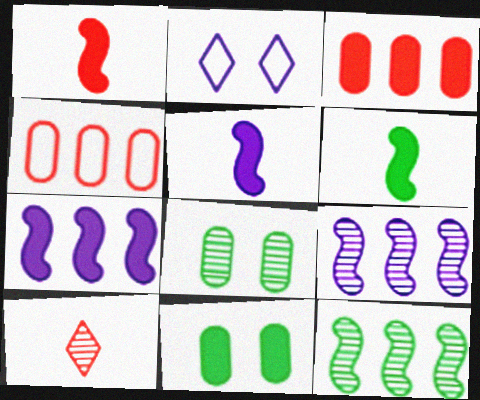[[1, 5, 6], 
[8, 9, 10]]